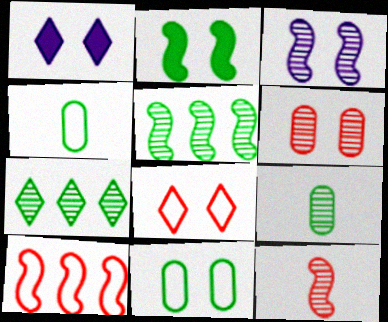[[1, 9, 10], 
[2, 4, 7], 
[3, 5, 12]]